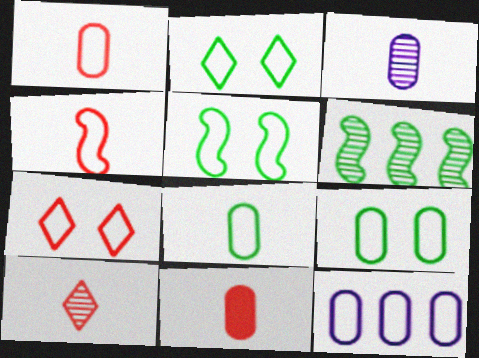[[1, 9, 12], 
[2, 4, 12], 
[2, 5, 9], 
[3, 8, 11], 
[4, 10, 11]]